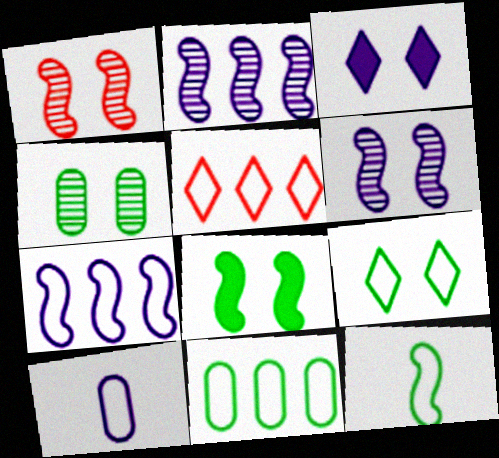[[2, 3, 10], 
[4, 8, 9], 
[5, 7, 11], 
[9, 11, 12]]